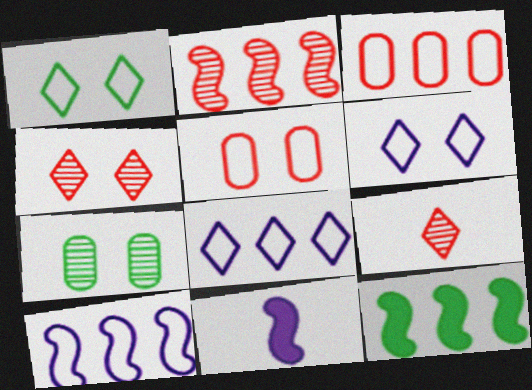[[2, 10, 12]]